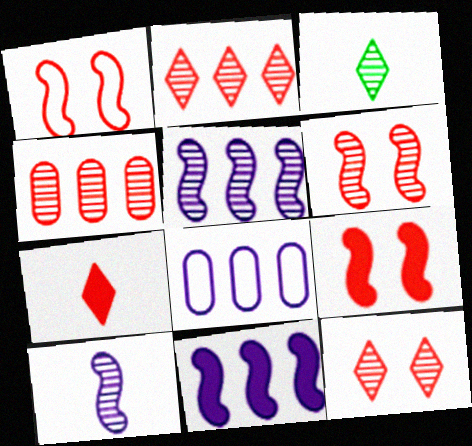[[1, 4, 7], 
[1, 6, 9], 
[3, 8, 9]]